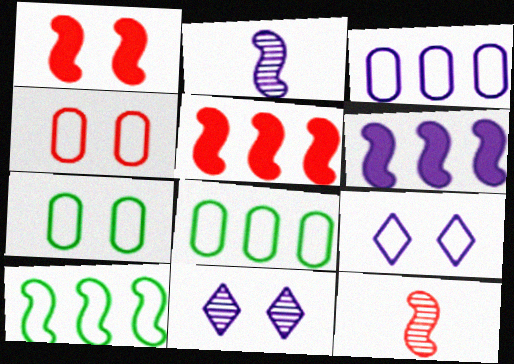[[1, 2, 10], 
[1, 7, 11]]